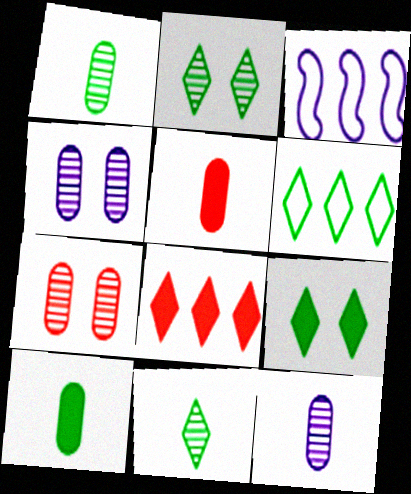[[2, 3, 5], 
[6, 9, 11]]